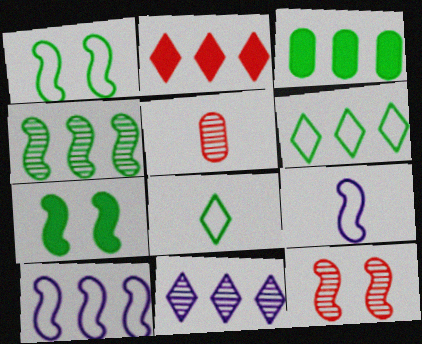[[2, 6, 11], 
[3, 4, 6]]